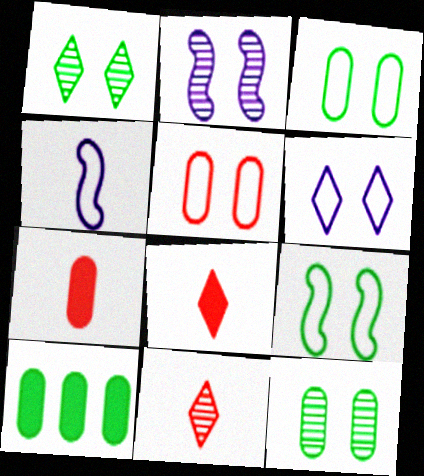[[5, 6, 9]]